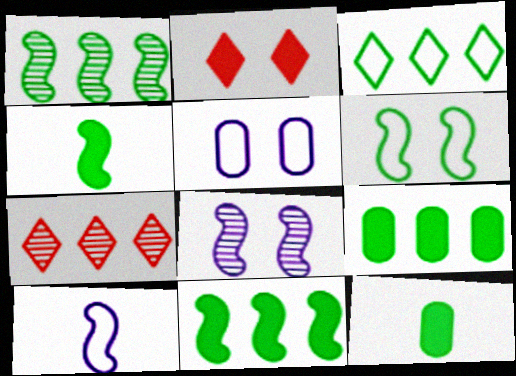[[1, 3, 9], 
[1, 4, 6], 
[4, 5, 7]]